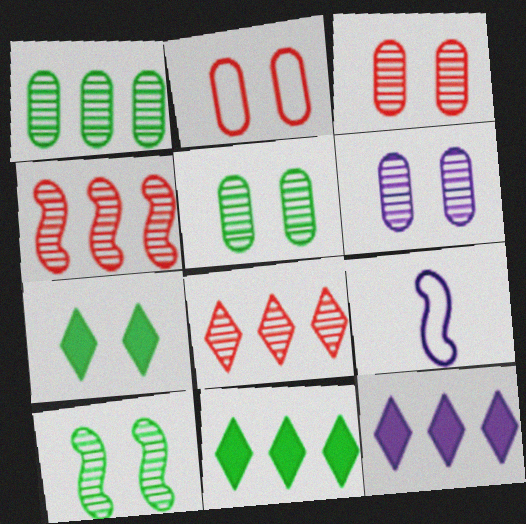[[3, 5, 6], 
[3, 9, 11], 
[6, 9, 12]]